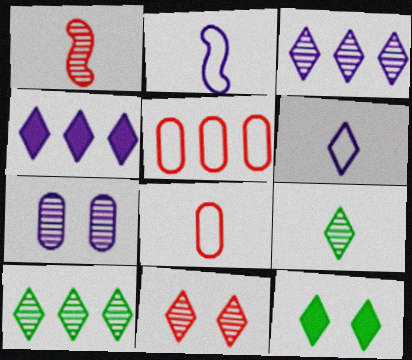[[1, 7, 10], 
[2, 4, 7], 
[3, 9, 11]]